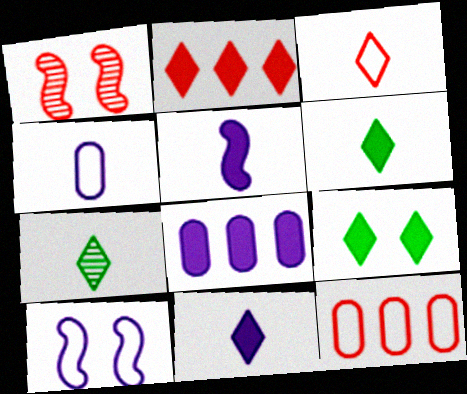[[2, 9, 11], 
[3, 7, 11]]